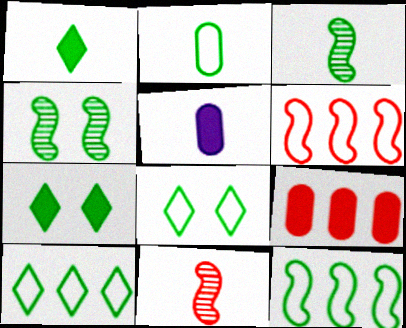[[1, 2, 3], 
[2, 8, 12]]